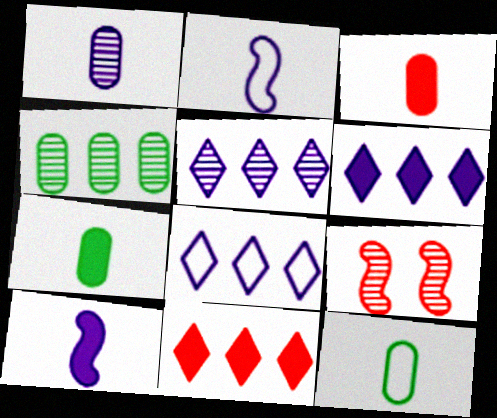[[1, 3, 12], 
[5, 6, 8], 
[6, 9, 12], 
[7, 8, 9]]